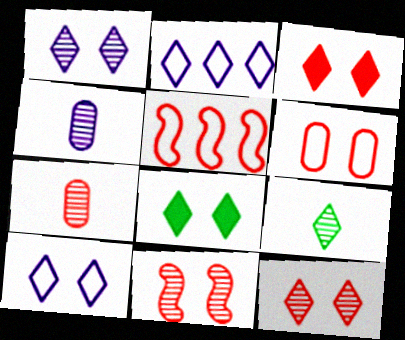[[2, 3, 9], 
[3, 5, 7], 
[3, 6, 11], 
[4, 5, 8], 
[8, 10, 12]]